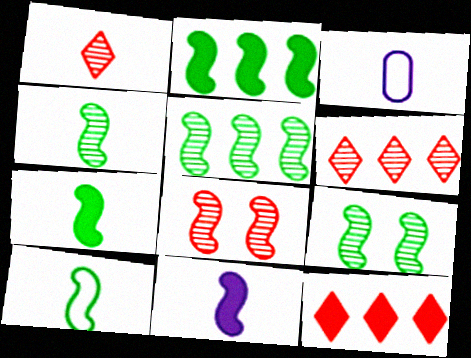[[1, 3, 7], 
[2, 9, 10], 
[3, 9, 12], 
[4, 5, 9], 
[4, 7, 10]]